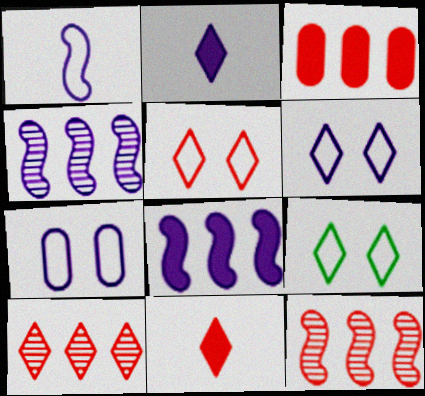[[2, 4, 7], 
[2, 9, 10], 
[5, 6, 9], 
[5, 10, 11]]